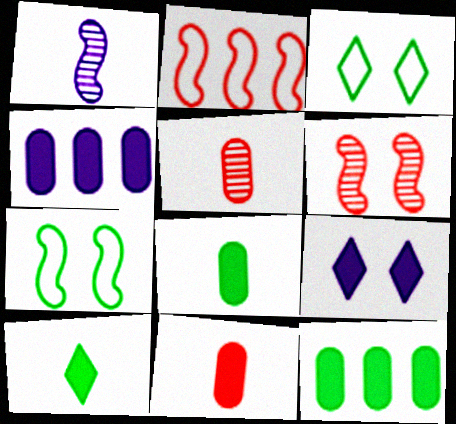[]